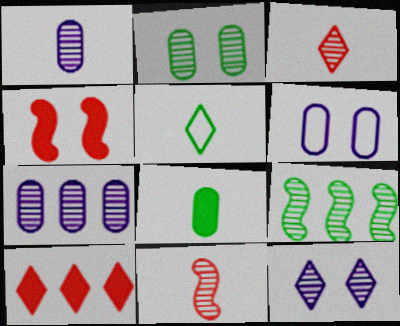[[4, 5, 7], 
[5, 10, 12]]